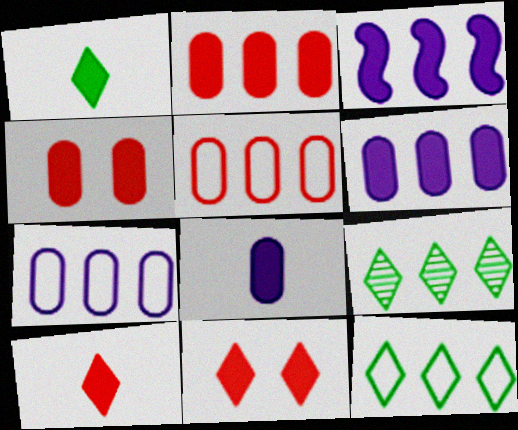[[1, 3, 4], 
[3, 5, 9]]